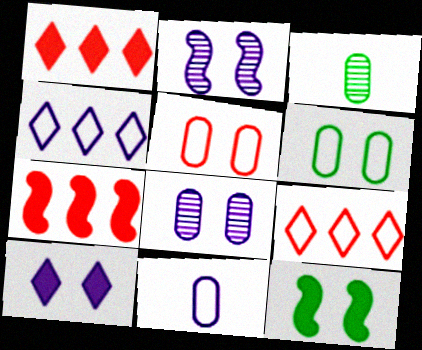[]